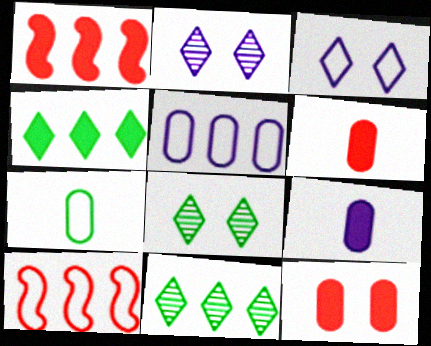[[1, 2, 7], 
[1, 5, 11], 
[3, 7, 10], 
[8, 9, 10]]